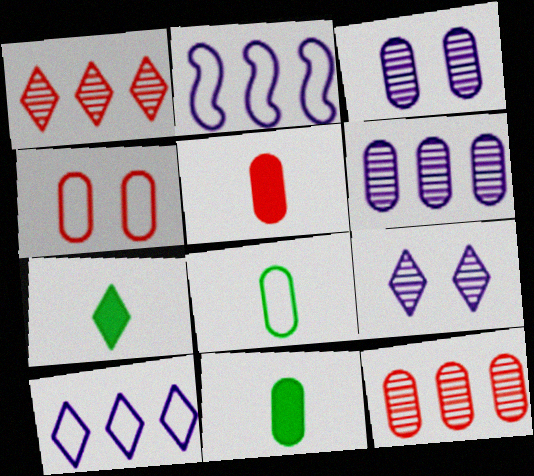[[4, 5, 12], 
[4, 6, 11]]